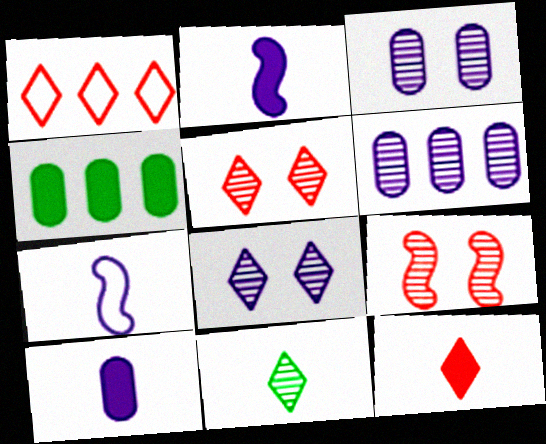[[1, 5, 12], 
[4, 5, 7], 
[6, 9, 11]]